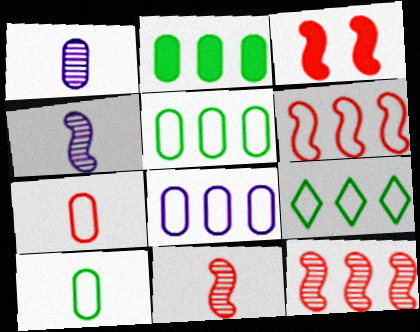[[1, 3, 9], 
[3, 6, 11], 
[6, 8, 9]]